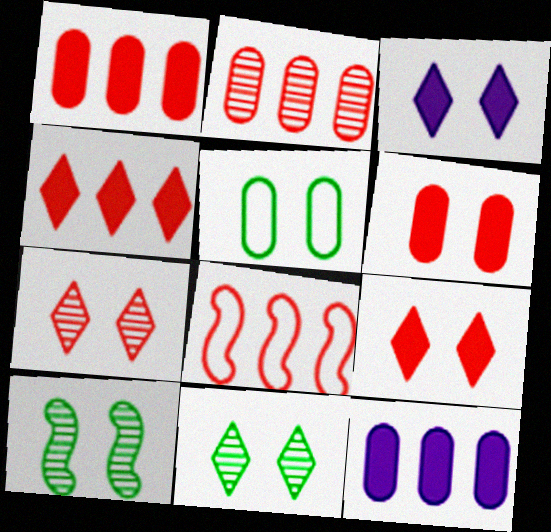[[2, 4, 8]]